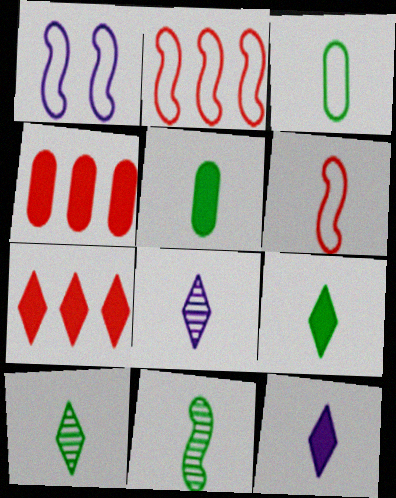[[1, 4, 10], 
[3, 9, 11], 
[5, 6, 8]]